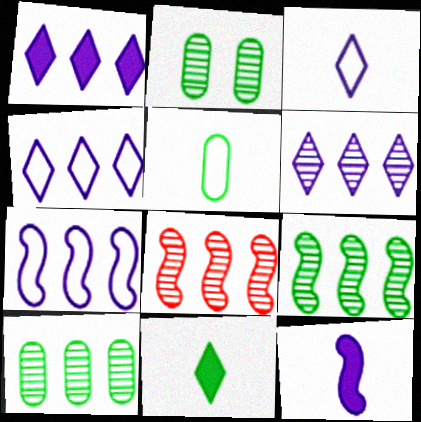[[1, 4, 6], 
[6, 8, 10]]